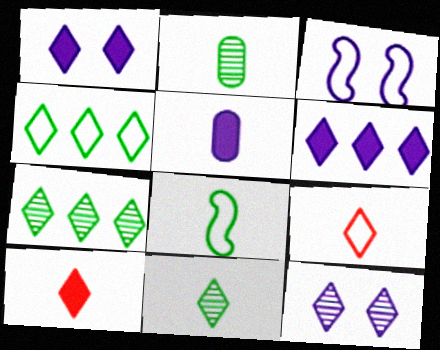[[1, 7, 9], 
[4, 10, 12]]